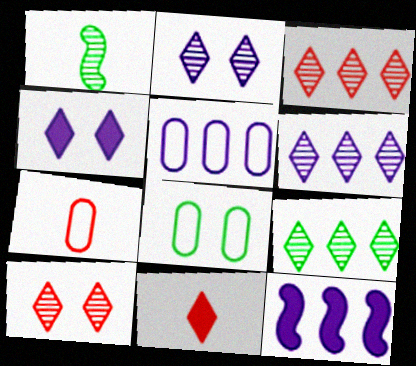[[3, 6, 9], 
[5, 6, 12], 
[5, 7, 8]]